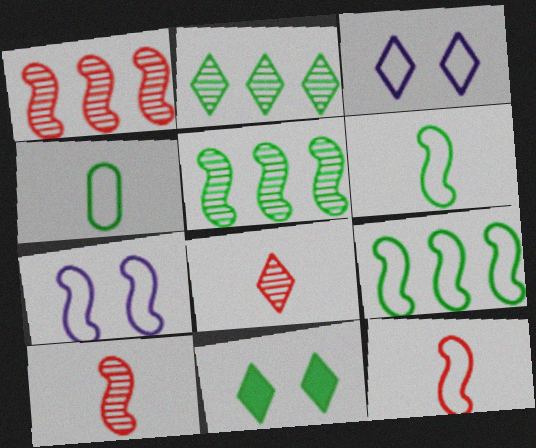[[4, 5, 11], 
[7, 9, 12]]